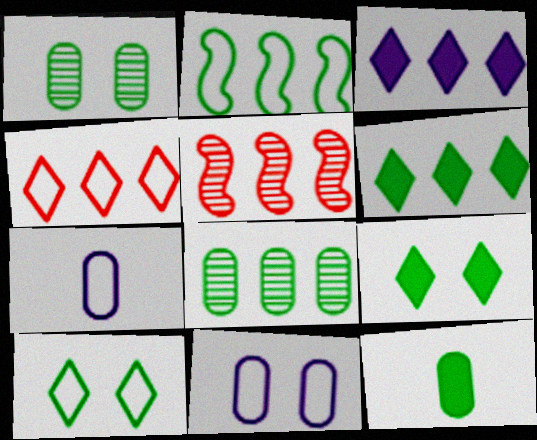[[2, 6, 8], 
[5, 7, 9]]